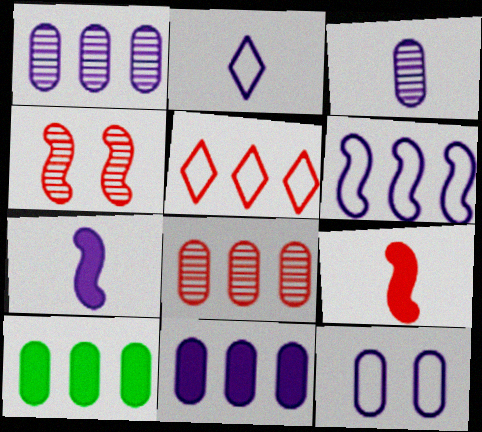[[2, 3, 7], 
[2, 4, 10], 
[2, 6, 12], 
[3, 11, 12]]